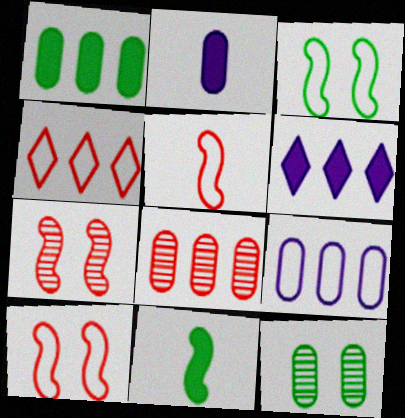[[1, 8, 9], 
[5, 6, 12]]